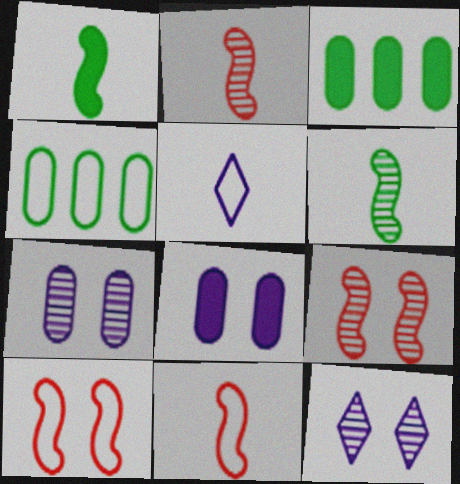[[3, 5, 9], 
[3, 11, 12], 
[4, 5, 10]]